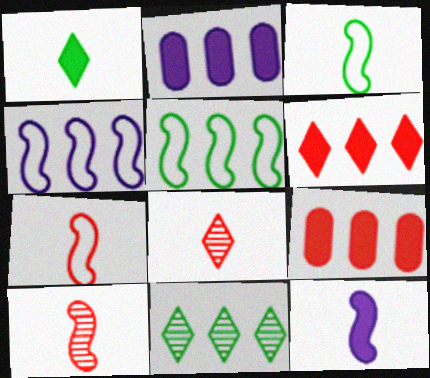[[3, 10, 12], 
[4, 9, 11]]